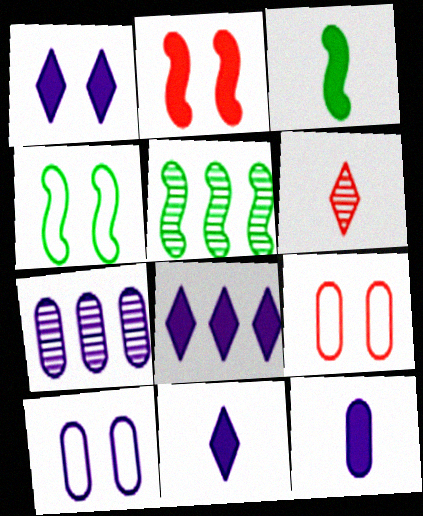[[1, 8, 11], 
[3, 4, 5], 
[5, 9, 11], 
[7, 10, 12]]